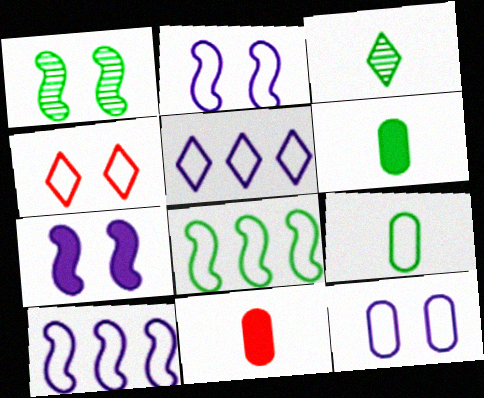[[1, 5, 11], 
[4, 9, 10]]